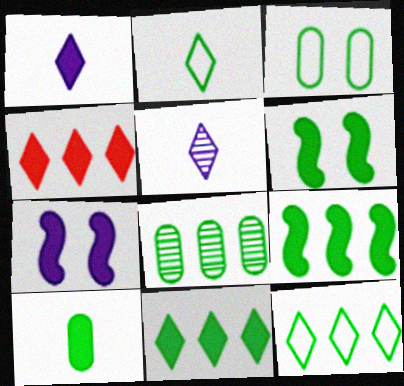[[2, 6, 8], 
[3, 8, 10], 
[4, 7, 10], 
[6, 10, 11], 
[8, 9, 12]]